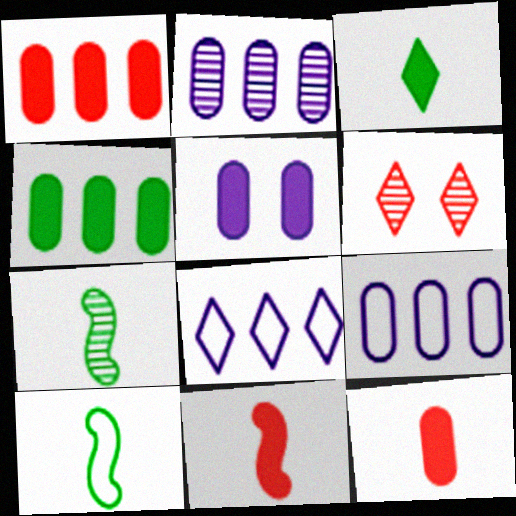[[2, 6, 7], 
[3, 6, 8], 
[4, 5, 12]]